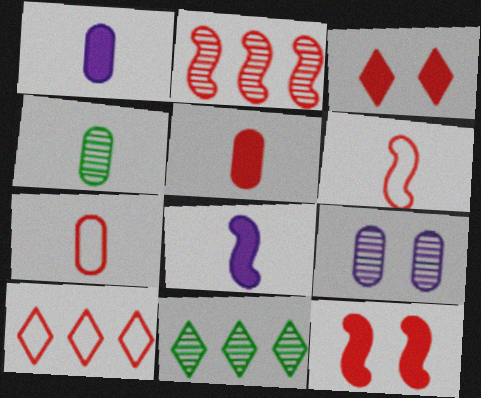[[1, 4, 7], 
[2, 3, 7], 
[2, 6, 12]]